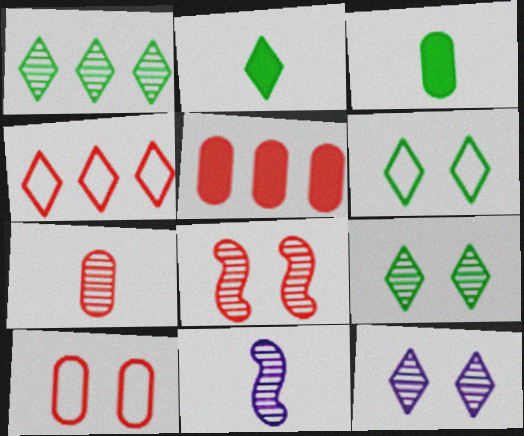[[1, 2, 6], 
[2, 4, 12], 
[5, 6, 11], 
[5, 7, 10]]